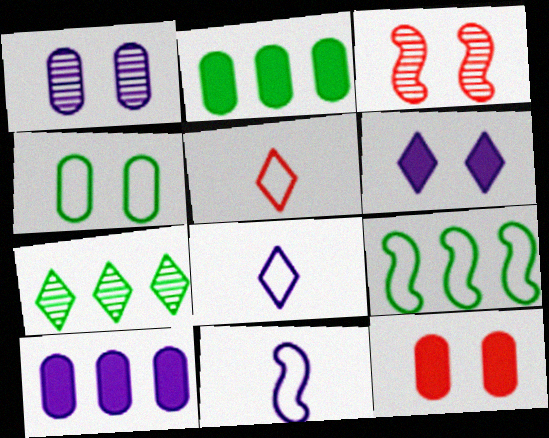[[1, 4, 12], 
[2, 3, 8], 
[2, 7, 9], 
[3, 4, 6], 
[5, 6, 7], 
[7, 11, 12]]